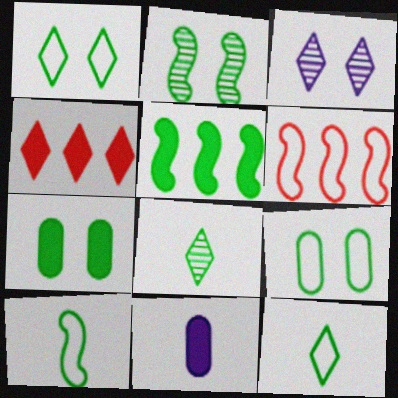[[1, 2, 7], 
[2, 5, 10], 
[3, 4, 12], 
[5, 8, 9]]